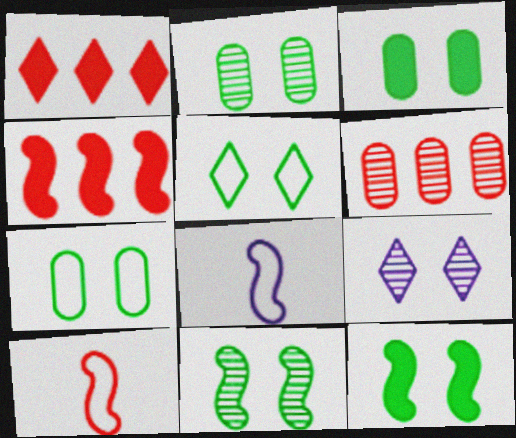[[1, 2, 8], 
[2, 3, 7], 
[2, 5, 12], 
[3, 5, 11], 
[4, 8, 11]]